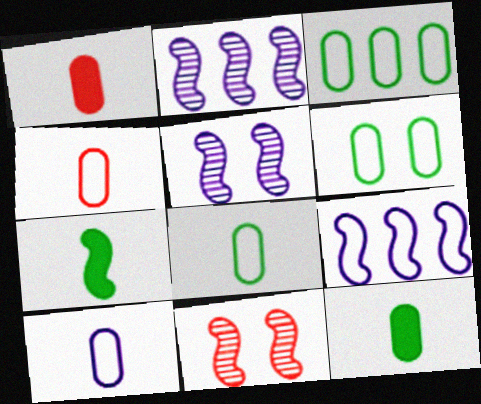[[3, 6, 8], 
[4, 8, 10], 
[7, 9, 11]]